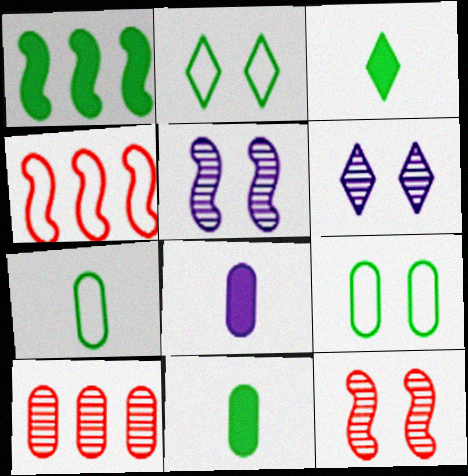[[4, 6, 11], 
[8, 9, 10]]